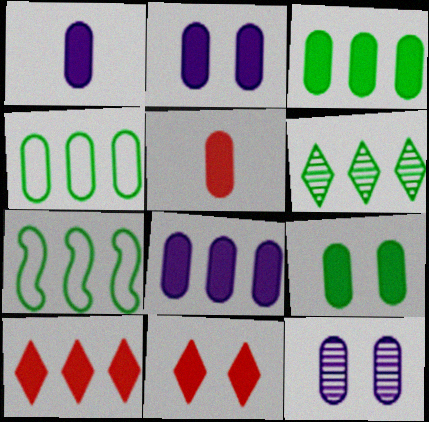[[1, 2, 8], 
[2, 3, 5], 
[3, 6, 7], 
[4, 5, 12], 
[5, 8, 9]]